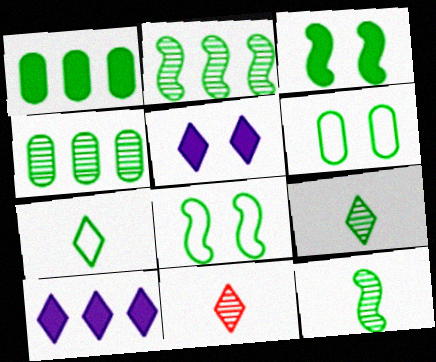[[1, 8, 9], 
[3, 4, 7]]